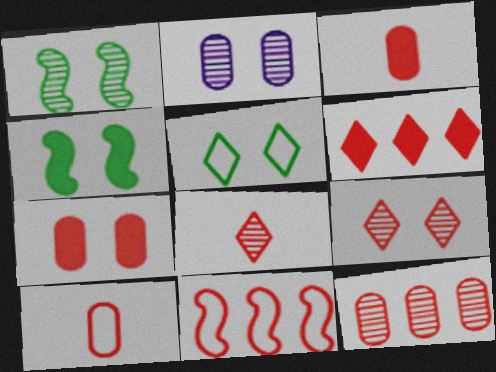[[1, 2, 9], 
[3, 9, 11], 
[6, 11, 12], 
[7, 8, 11], 
[7, 10, 12]]